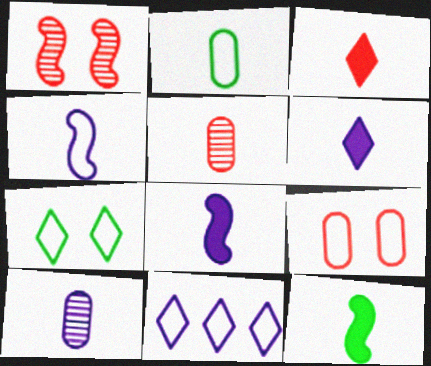[[4, 6, 10]]